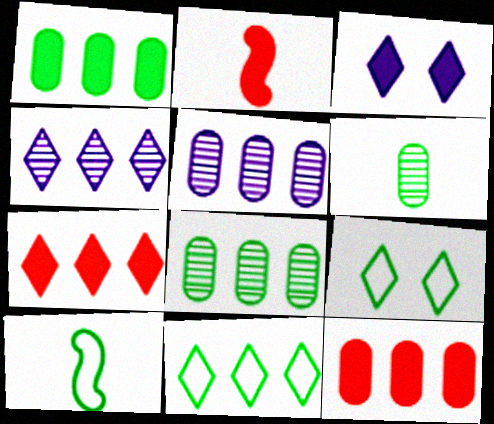[[1, 2, 3], 
[2, 5, 9], 
[4, 7, 11]]